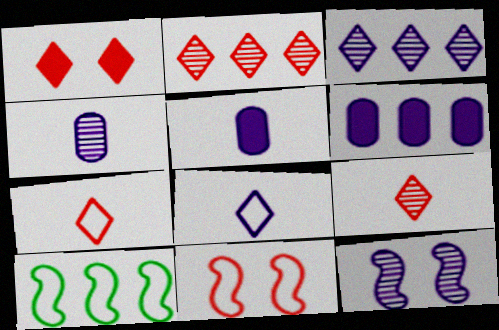[[1, 2, 7], 
[1, 4, 10], 
[2, 6, 10], 
[3, 4, 12], 
[6, 8, 12]]